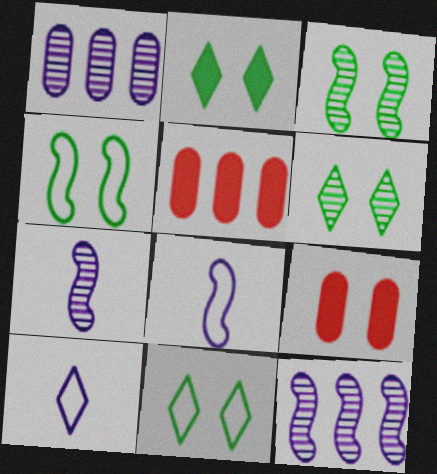[[2, 6, 11], 
[3, 5, 10], 
[5, 6, 8], 
[5, 7, 11]]